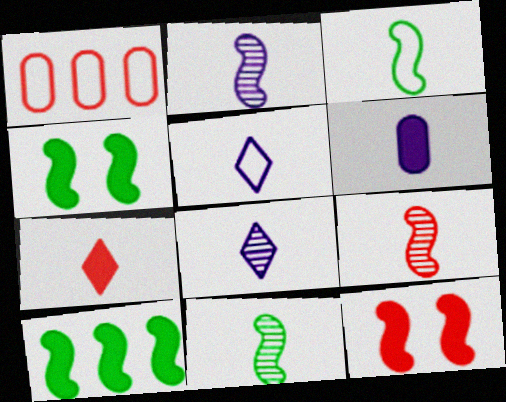[[1, 4, 8], 
[2, 5, 6], 
[2, 9, 11]]